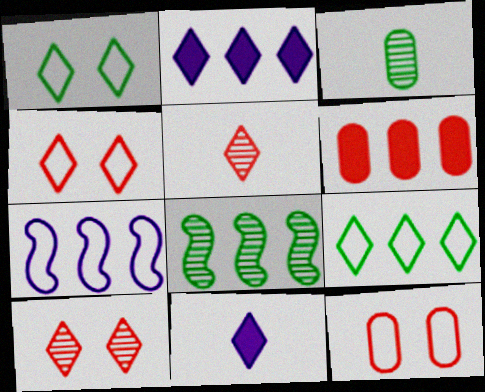[[1, 2, 5], 
[8, 11, 12], 
[9, 10, 11]]